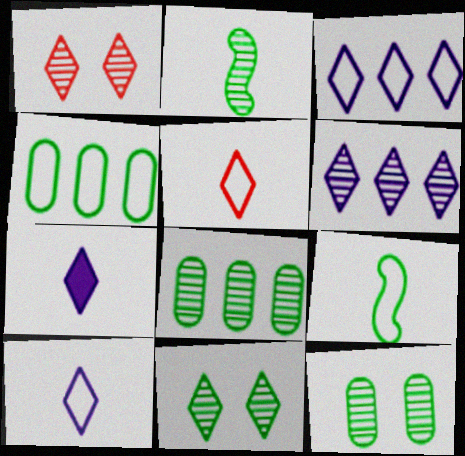[[2, 8, 11]]